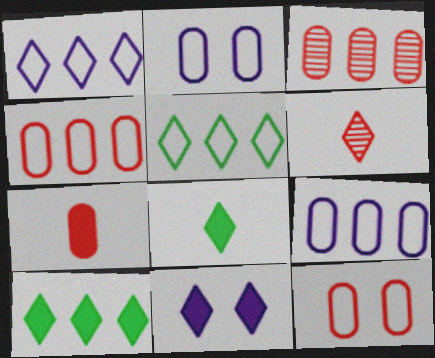[[3, 7, 12], 
[5, 6, 11]]